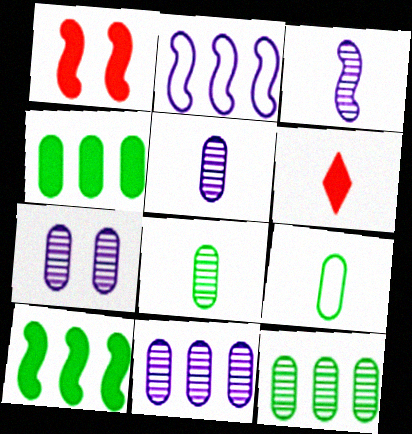[[3, 6, 9], 
[5, 7, 11]]